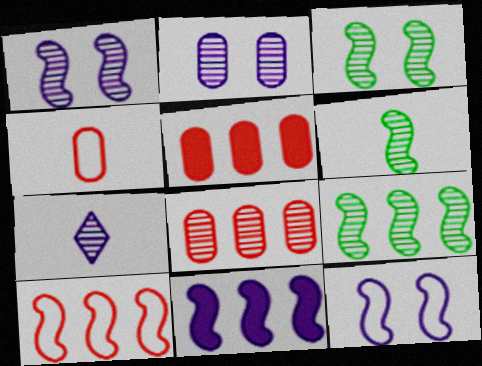[[3, 6, 9], 
[3, 7, 8], 
[9, 10, 11]]